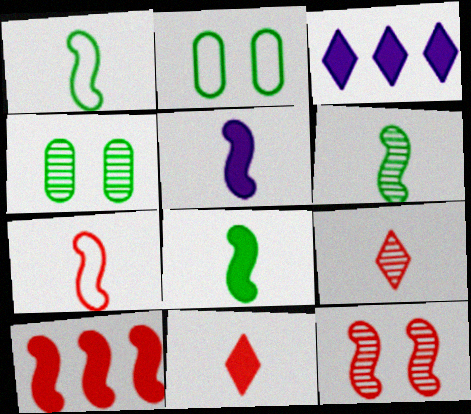[[1, 6, 8], 
[3, 4, 7], 
[5, 6, 7], 
[7, 10, 12]]